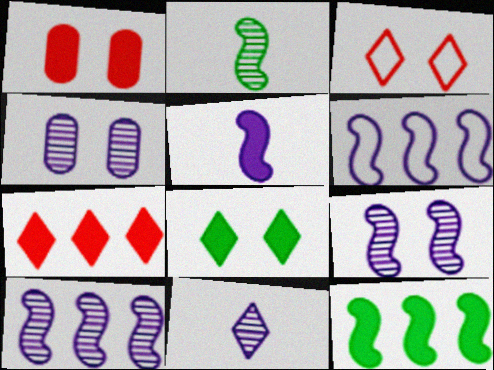[[4, 10, 11], 
[5, 6, 9]]